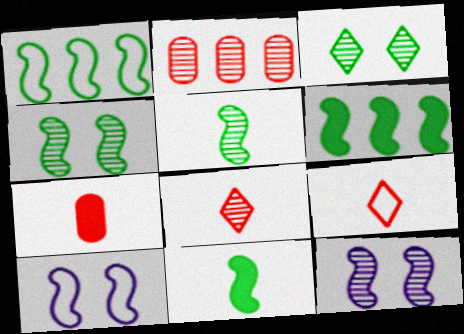[[1, 4, 11]]